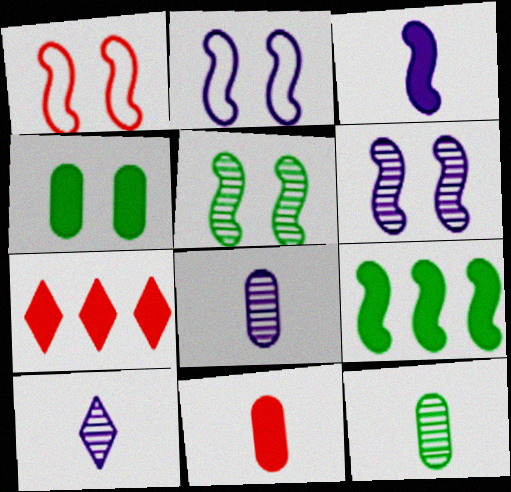[[2, 7, 12], 
[3, 4, 7]]